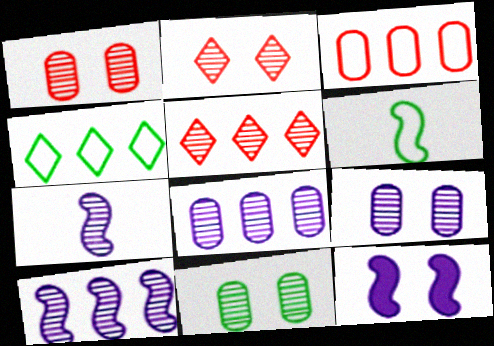[[1, 9, 11], 
[5, 7, 11]]